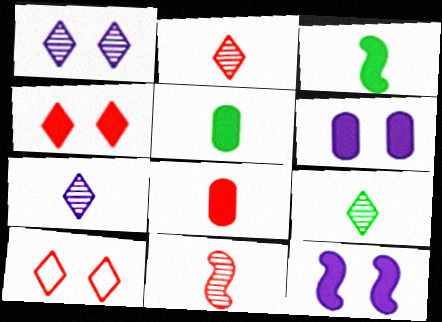[[2, 7, 9]]